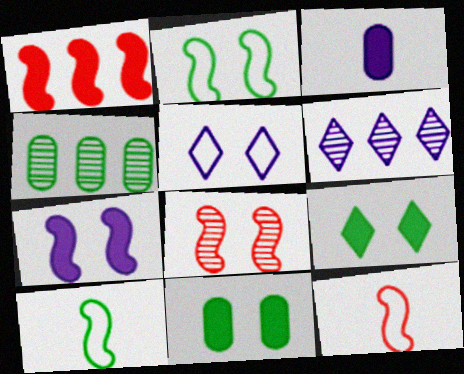[[1, 3, 9], 
[1, 8, 12], 
[2, 7, 8], 
[4, 9, 10], 
[5, 8, 11], 
[6, 11, 12]]